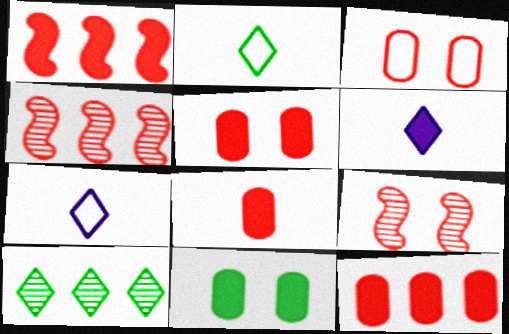[[1, 6, 11], 
[4, 7, 11], 
[5, 8, 12]]